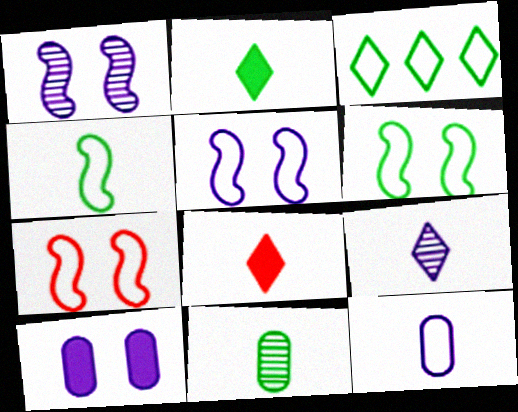[[2, 4, 11], 
[3, 7, 12], 
[5, 6, 7]]